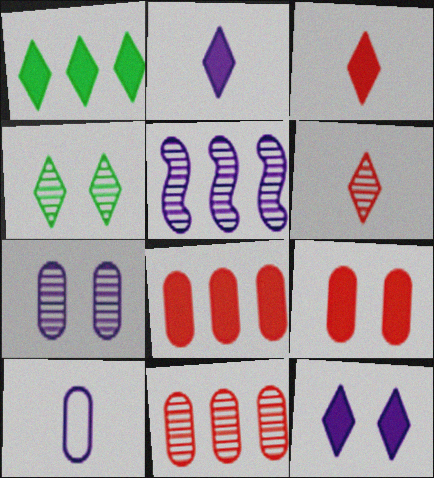[[1, 3, 12], 
[5, 10, 12]]